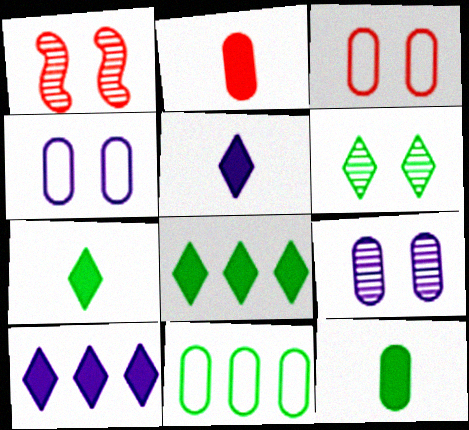[[1, 5, 11], 
[1, 6, 9], 
[2, 9, 11]]